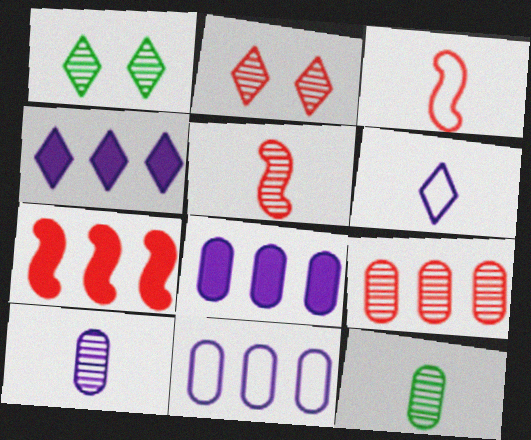[[1, 3, 8], 
[2, 5, 9]]